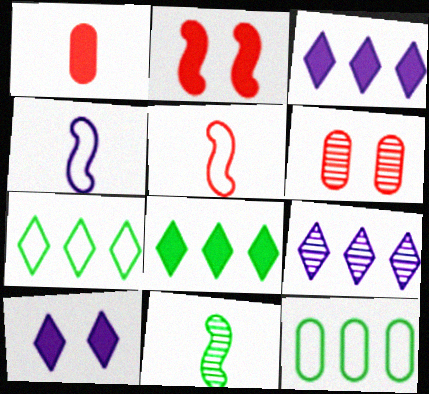[[4, 6, 8], 
[6, 9, 11]]